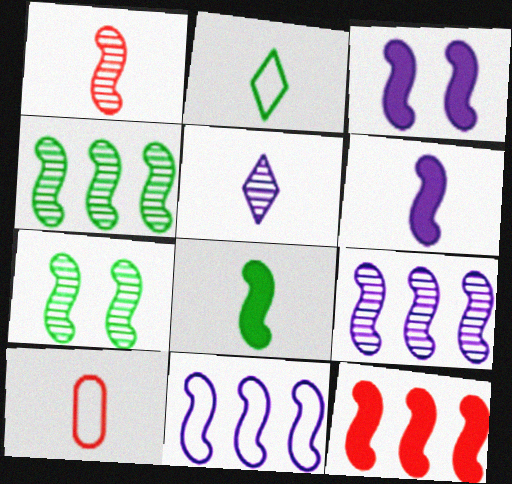[[1, 7, 9], 
[3, 8, 12], 
[4, 11, 12], 
[5, 8, 10]]